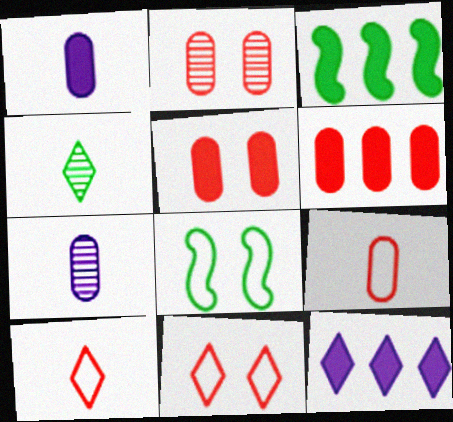[[2, 6, 9], 
[3, 6, 12], 
[3, 7, 11], 
[4, 11, 12]]